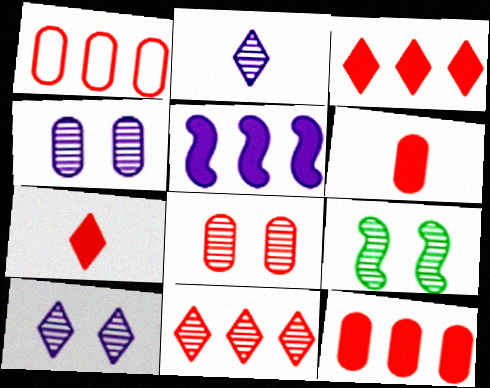[[1, 6, 8], 
[8, 9, 10]]